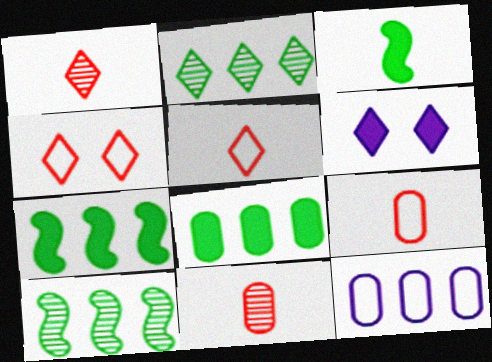[[2, 5, 6], 
[6, 9, 10]]